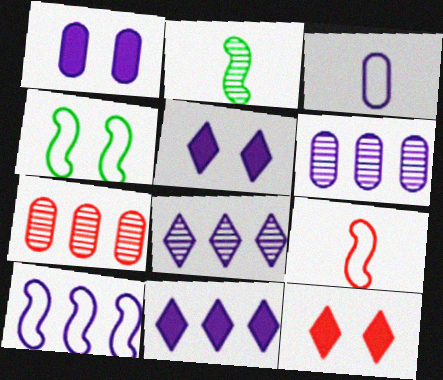[[1, 3, 6], 
[4, 9, 10], 
[6, 10, 11], 
[7, 9, 12]]